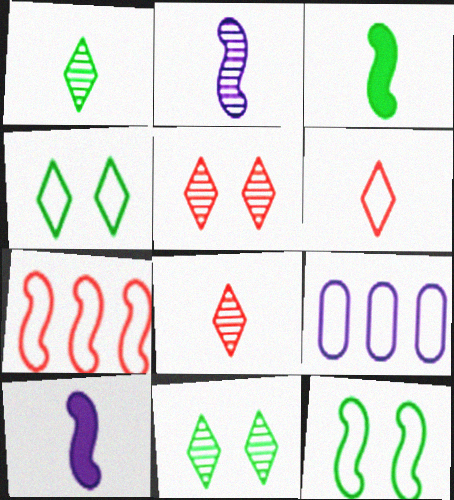[[3, 5, 9], 
[6, 9, 12]]